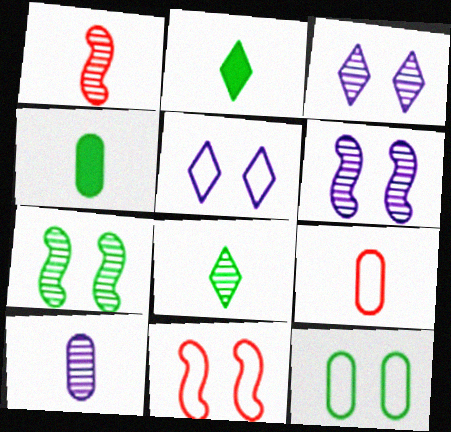[[1, 8, 10], 
[4, 9, 10], 
[5, 11, 12]]